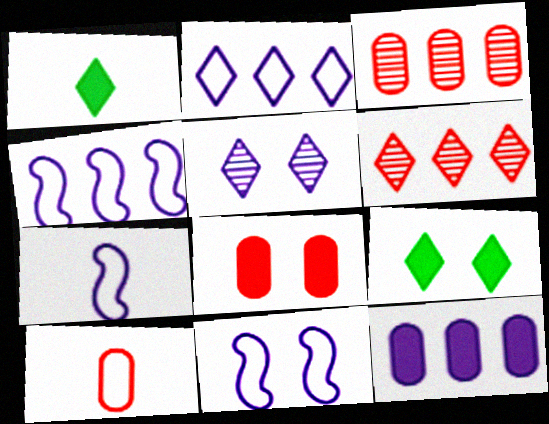[[1, 3, 11], 
[3, 7, 9], 
[3, 8, 10], 
[4, 7, 11], 
[5, 7, 12]]